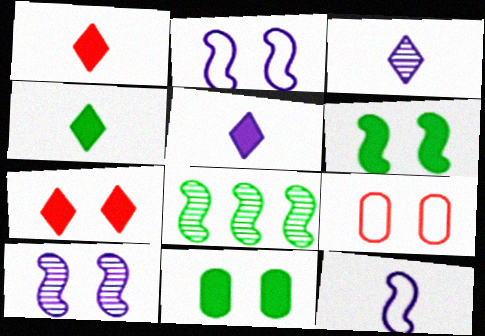[[1, 4, 5], 
[5, 8, 9]]